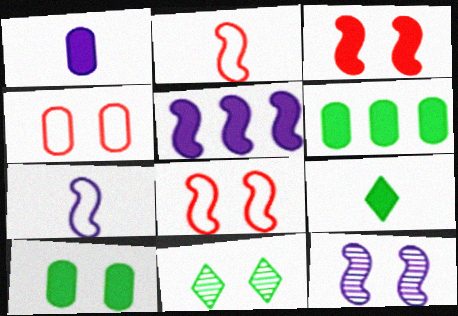[[5, 7, 12]]